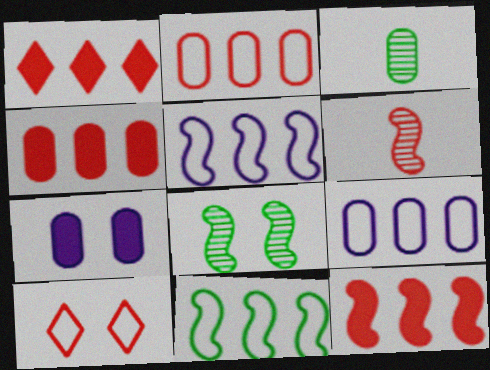[[1, 4, 12], 
[2, 3, 7], 
[4, 6, 10], 
[7, 8, 10]]